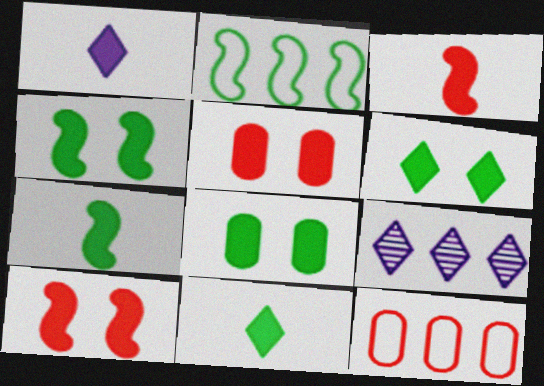[[4, 6, 8]]